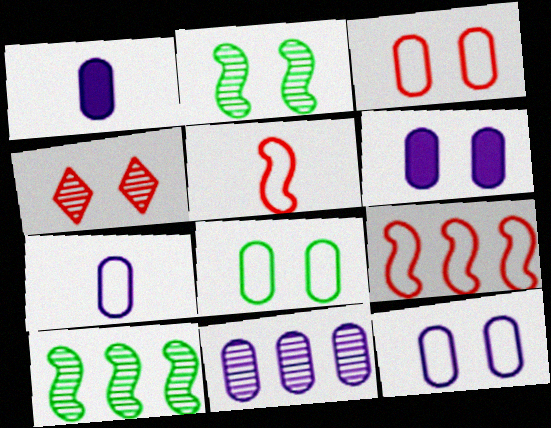[[1, 11, 12], 
[3, 8, 12], 
[6, 7, 11]]